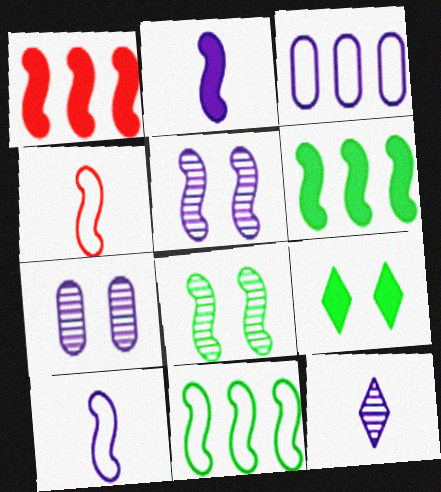[[1, 8, 10], 
[4, 5, 6]]